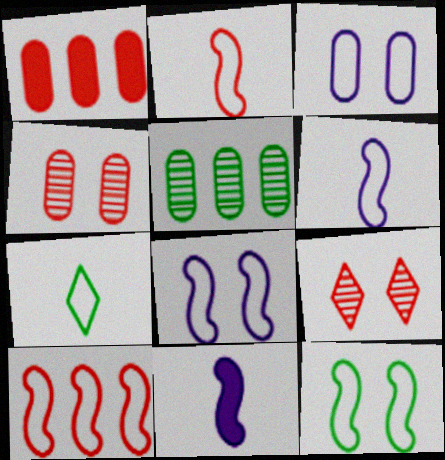[[1, 2, 9], 
[3, 7, 10], 
[6, 10, 12]]